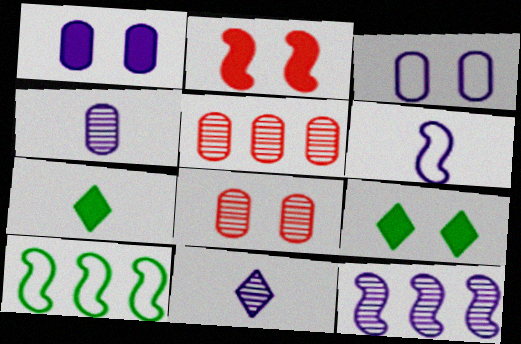[[1, 2, 9], 
[5, 6, 9]]